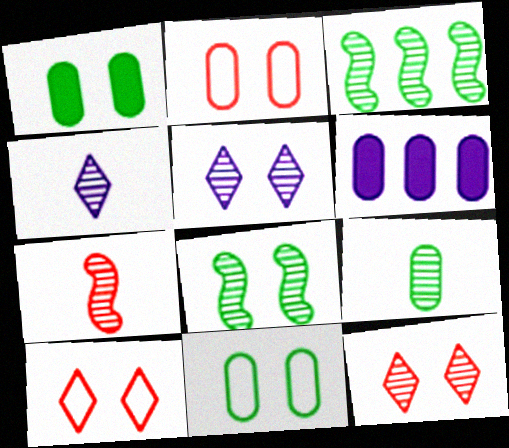[[2, 6, 9], 
[4, 7, 9]]